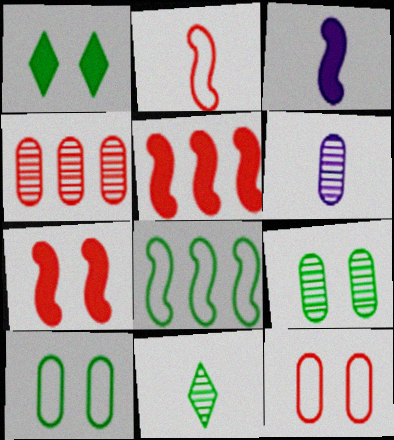[[4, 6, 9]]